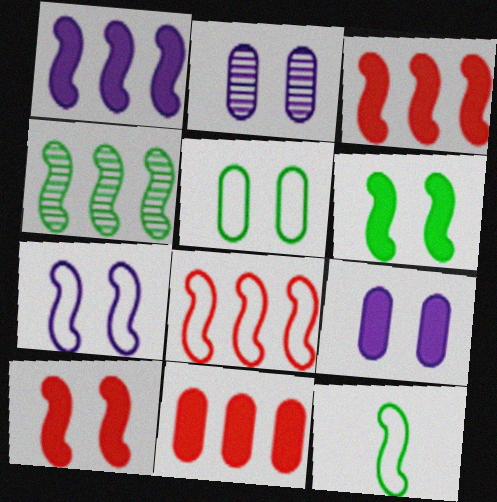[[1, 4, 8], 
[4, 6, 12], 
[7, 8, 12]]